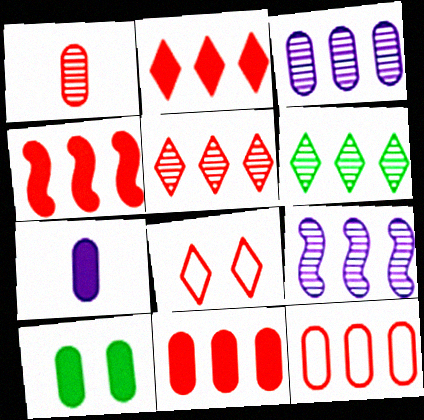[[1, 4, 8], 
[2, 4, 11], 
[4, 5, 12], 
[7, 10, 11]]